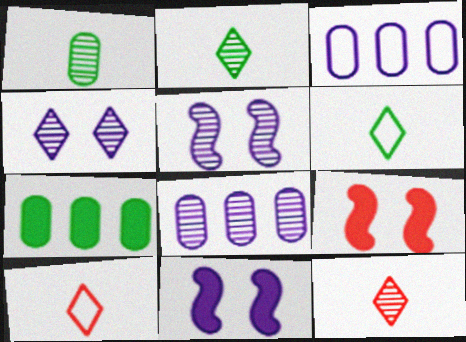[[2, 3, 9], 
[5, 7, 10], 
[6, 8, 9]]